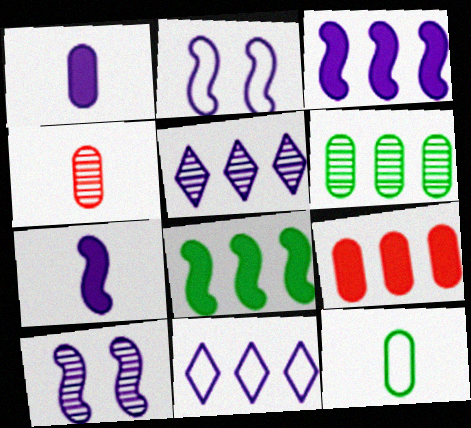[[1, 2, 5], 
[1, 4, 12], 
[1, 10, 11]]